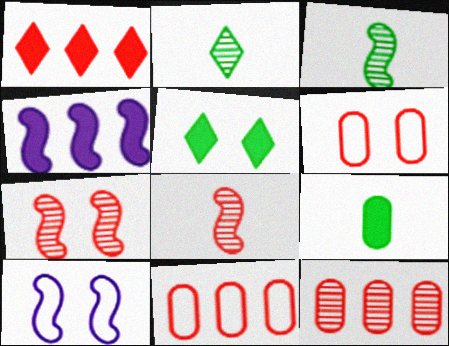[[1, 6, 8], 
[2, 4, 6]]